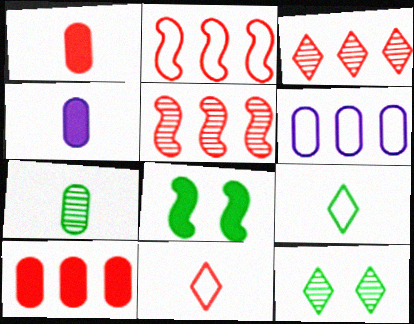[[2, 3, 10], 
[2, 4, 12]]